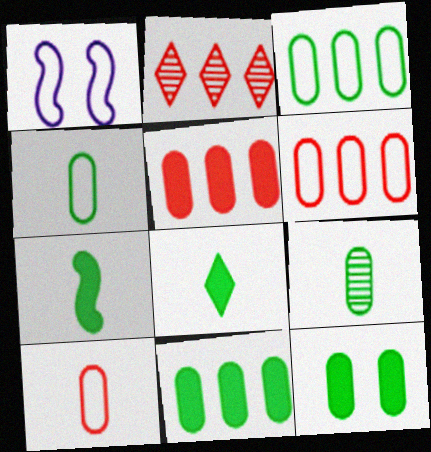[[3, 9, 12]]